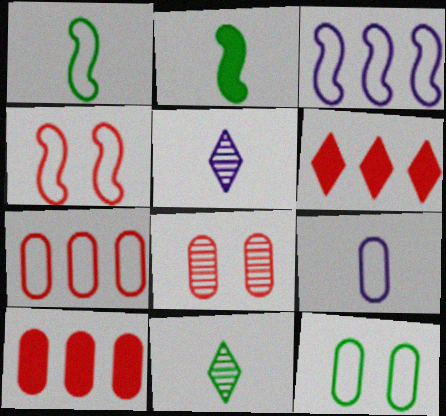[[1, 3, 4], 
[7, 9, 12]]